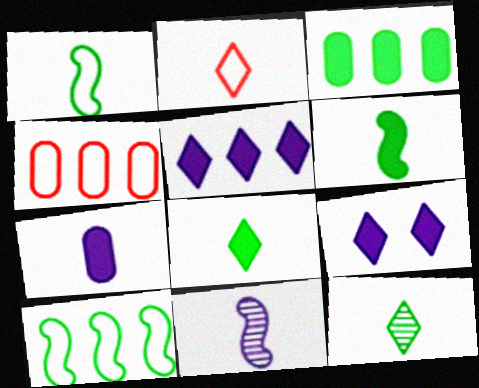[]